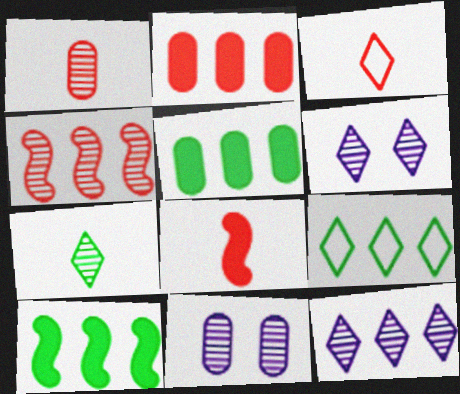[[1, 3, 8], 
[3, 10, 11], 
[4, 7, 11], 
[8, 9, 11]]